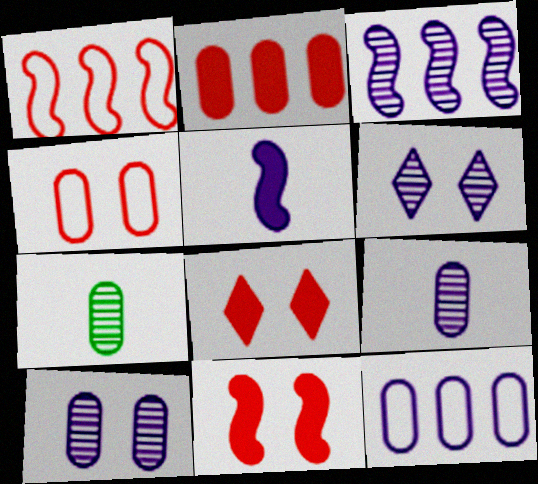[[3, 6, 9], 
[5, 6, 12]]